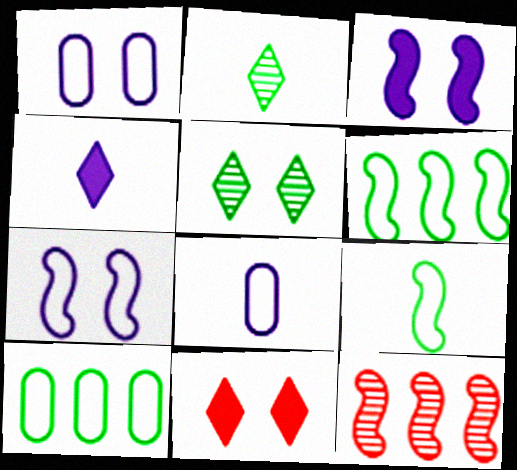[[3, 9, 12]]